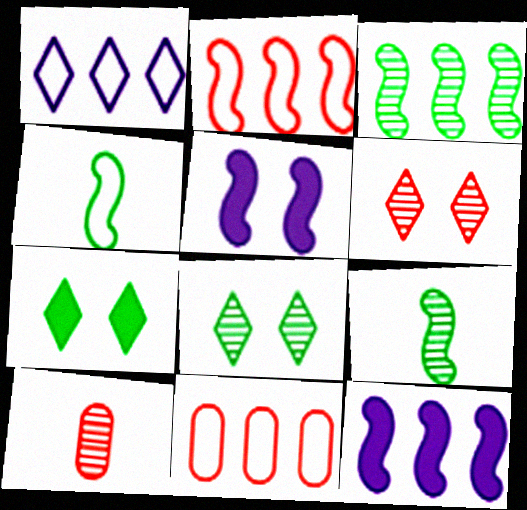[[2, 3, 12], 
[2, 5, 9]]